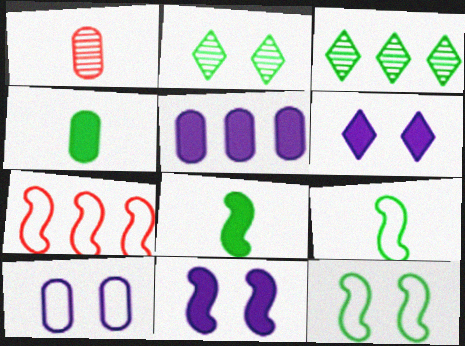[[3, 4, 12], 
[3, 5, 7]]